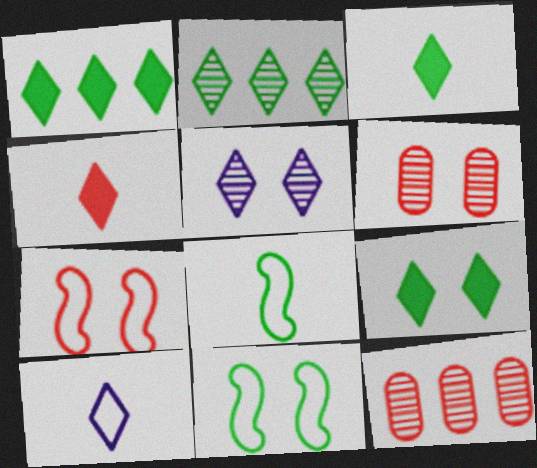[[1, 3, 9], 
[4, 7, 12]]